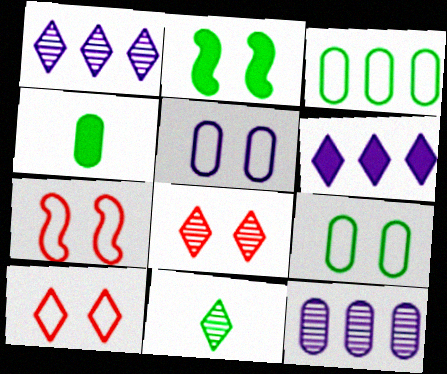[[1, 4, 7], 
[1, 8, 11], 
[2, 3, 11], 
[2, 5, 8], 
[6, 10, 11]]